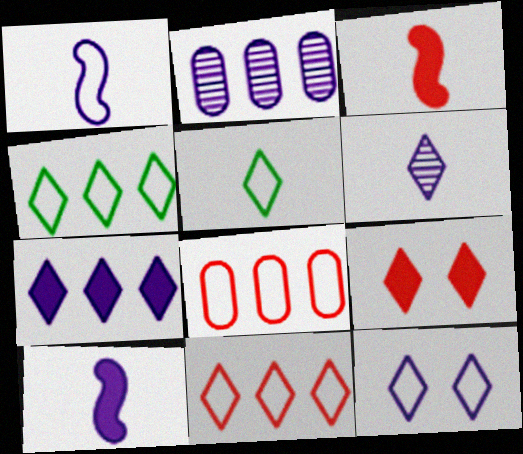[[2, 10, 12], 
[4, 6, 9], 
[5, 11, 12], 
[6, 7, 12]]